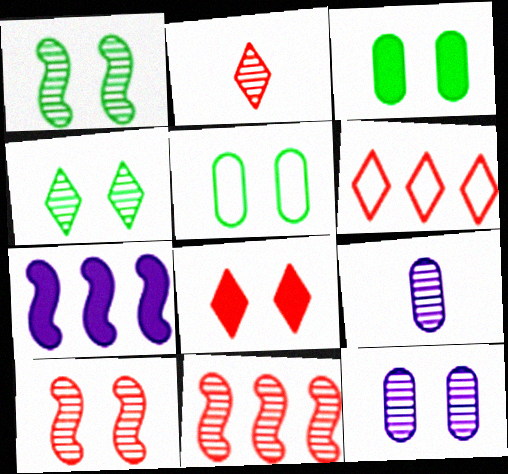[[2, 5, 7], 
[2, 6, 8], 
[4, 9, 11], 
[4, 10, 12]]